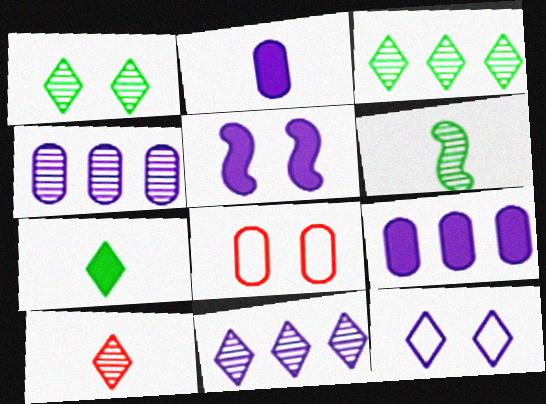[[1, 5, 8], 
[1, 10, 11]]